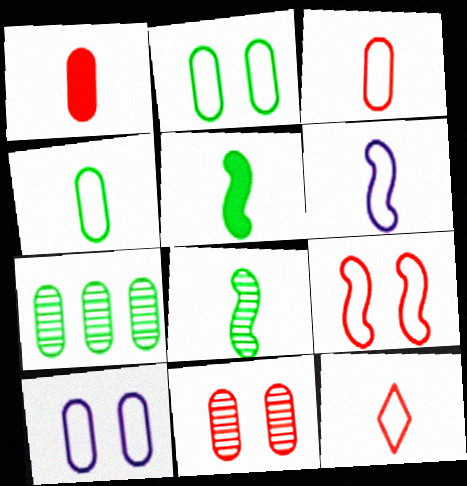[[1, 7, 10], 
[4, 6, 12]]